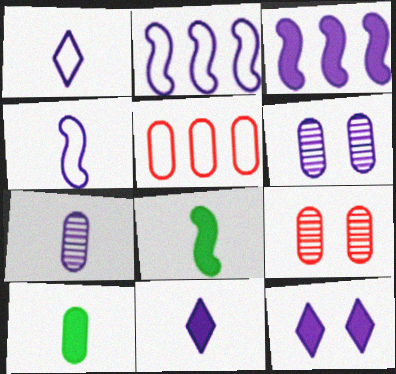[[1, 3, 6], 
[2, 6, 11], 
[2, 7, 12], 
[4, 7, 11], 
[5, 6, 10]]